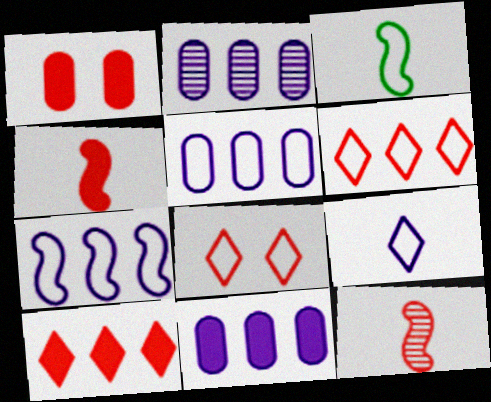[[1, 4, 10], 
[1, 6, 12], 
[2, 5, 11], 
[3, 5, 8]]